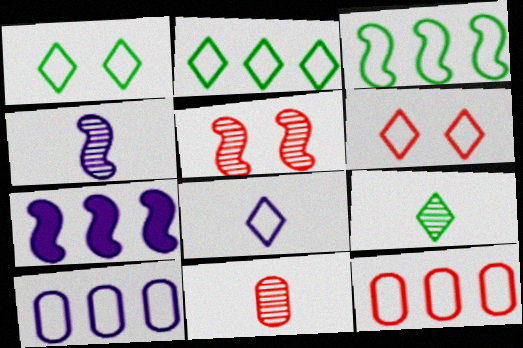[[1, 7, 11], 
[2, 6, 8], 
[4, 9, 11]]